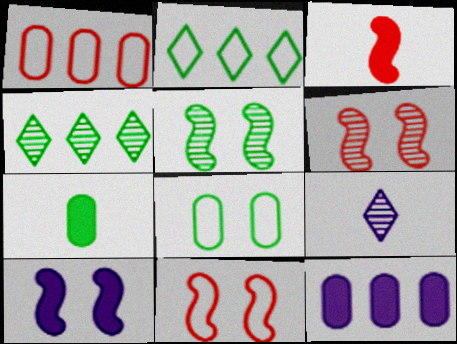[[2, 5, 7], 
[5, 10, 11]]